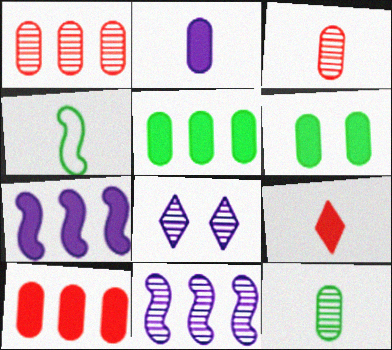[[2, 6, 10], 
[4, 8, 10], 
[6, 7, 9]]